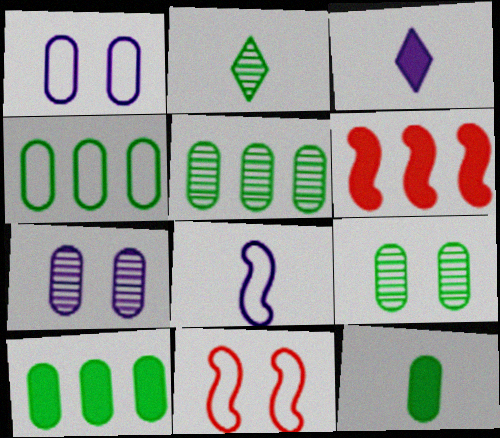[[1, 2, 6], 
[3, 5, 11], 
[4, 5, 10], 
[4, 9, 12]]